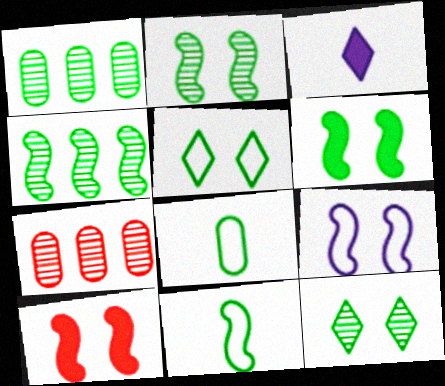[[2, 9, 10], 
[4, 6, 11]]